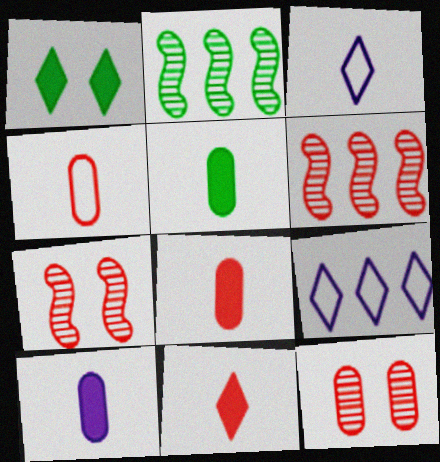[[5, 7, 9], 
[5, 8, 10]]